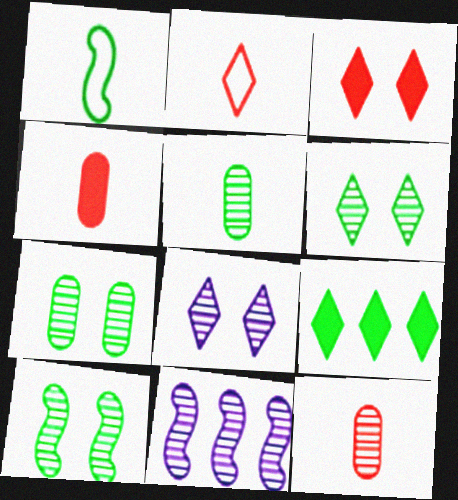[[1, 7, 9], 
[2, 8, 9], 
[6, 7, 10], 
[6, 11, 12]]